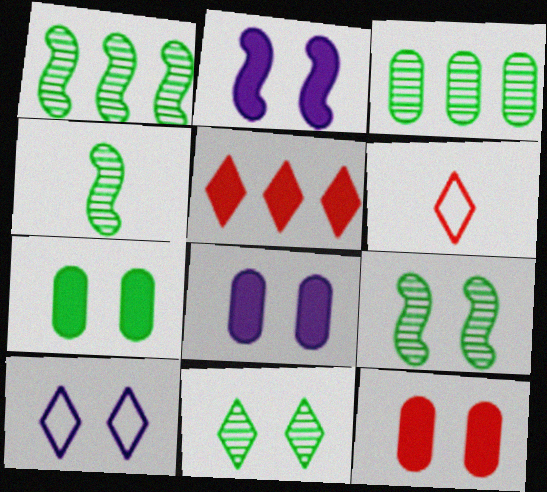[[1, 4, 9], 
[1, 6, 8], 
[2, 3, 6], 
[3, 4, 11], 
[7, 8, 12], 
[9, 10, 12]]